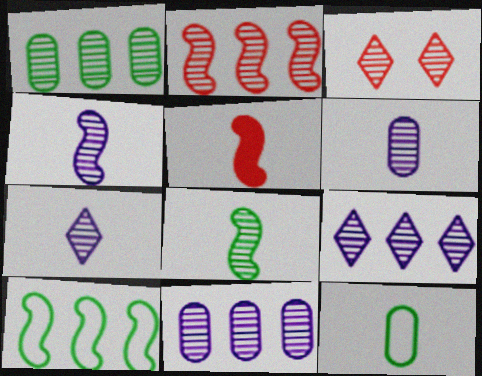[[1, 2, 9], 
[1, 3, 4], 
[3, 8, 11], 
[4, 6, 7], 
[5, 7, 12]]